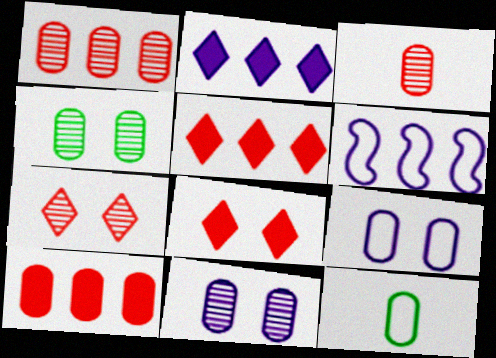[[10, 11, 12]]